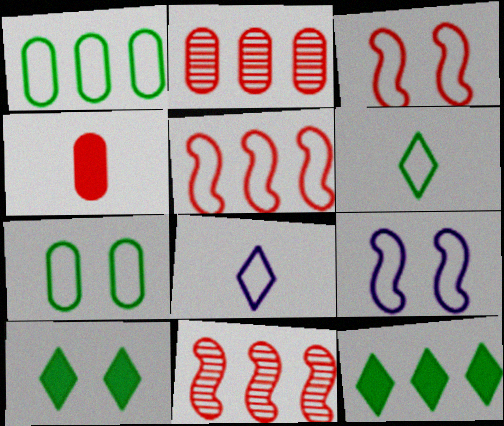[[1, 3, 8], 
[5, 7, 8]]